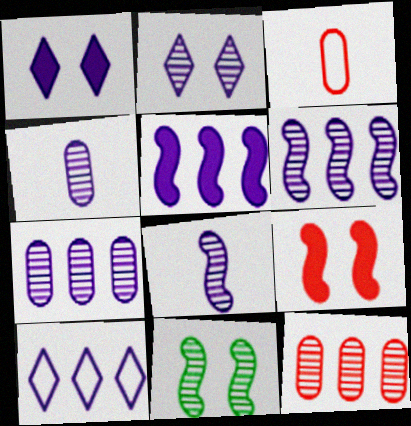[[2, 4, 6], 
[2, 7, 8], 
[5, 7, 10]]